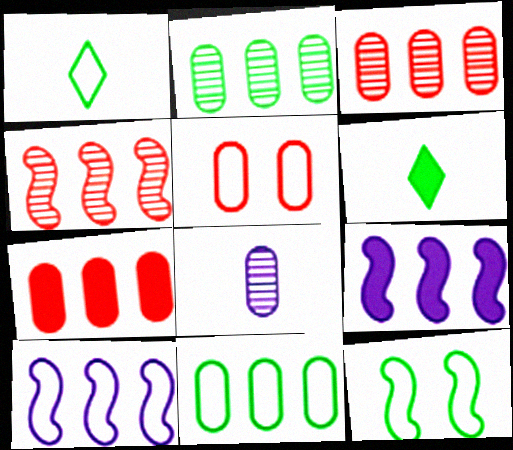[[1, 5, 10], 
[1, 11, 12], 
[2, 6, 12]]